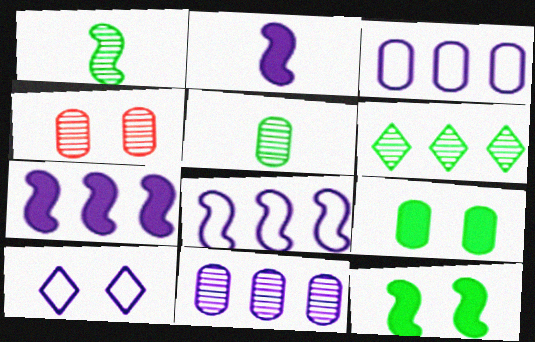[[2, 10, 11], 
[4, 5, 11], 
[4, 10, 12]]